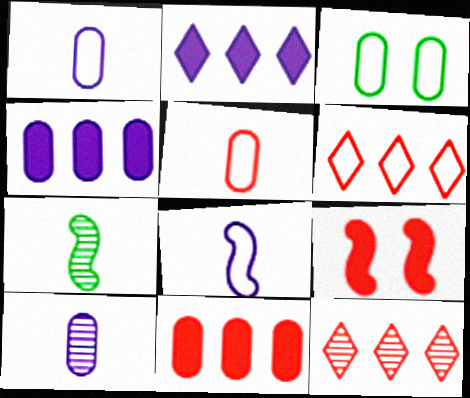[[3, 6, 8], 
[3, 10, 11], 
[5, 9, 12]]